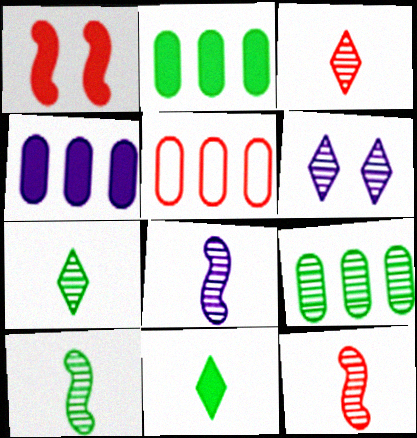[[1, 3, 5], 
[1, 4, 11], 
[4, 5, 9], 
[6, 9, 12], 
[8, 10, 12]]